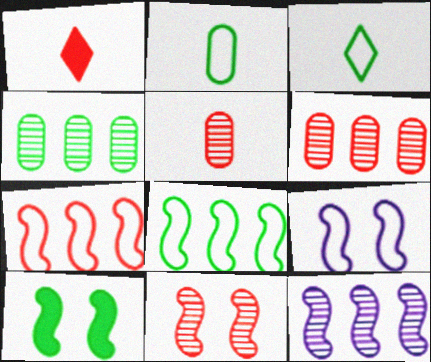[[1, 4, 9], 
[3, 4, 10], 
[9, 10, 11]]